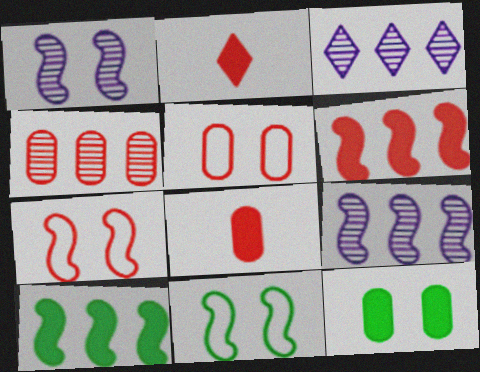[[2, 4, 7], 
[3, 8, 11], 
[4, 5, 8]]